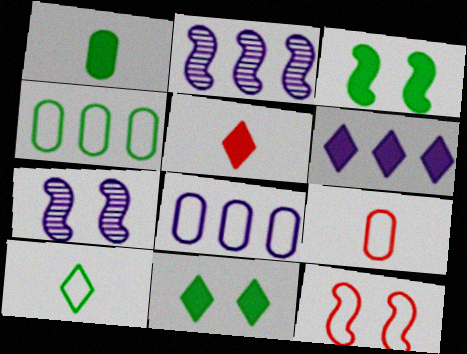[[2, 6, 8], 
[2, 9, 11], 
[3, 7, 12], 
[4, 5, 7], 
[5, 6, 11], 
[8, 10, 12]]